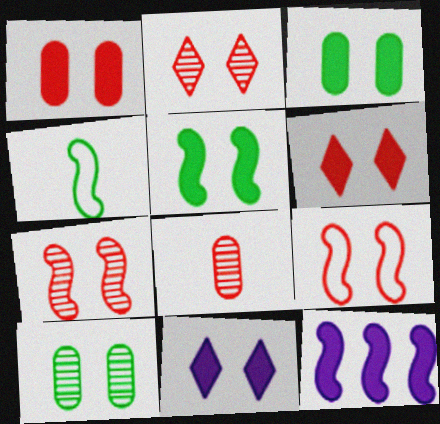[[1, 2, 9], 
[1, 5, 11], 
[4, 7, 12], 
[9, 10, 11]]